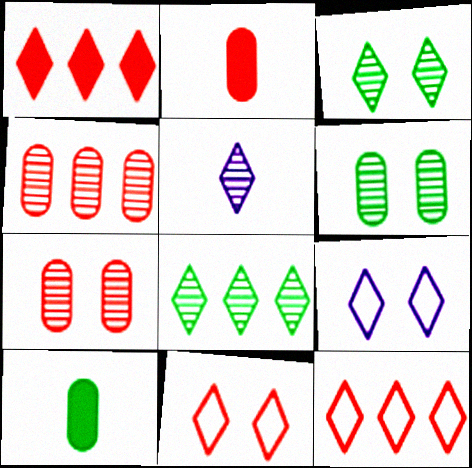[]